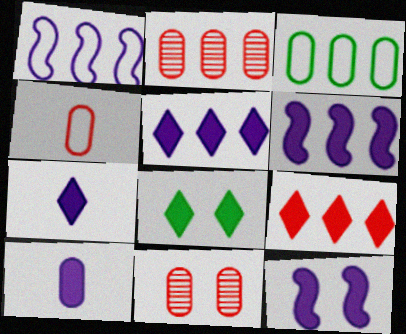[[3, 10, 11], 
[5, 10, 12], 
[7, 8, 9]]